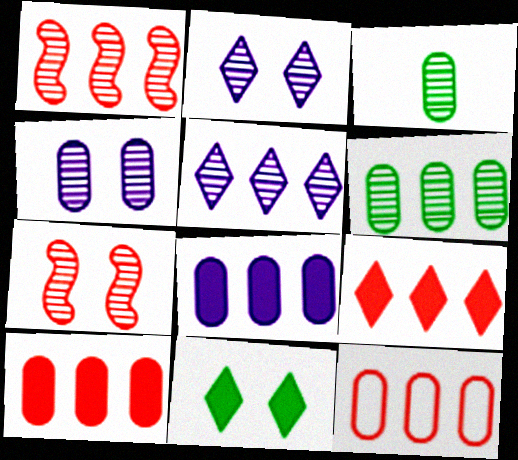[[1, 2, 3], 
[1, 5, 6], 
[1, 9, 12], 
[3, 5, 7], 
[6, 8, 12]]